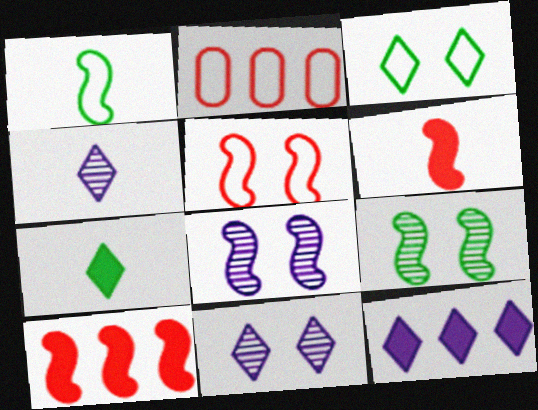[[1, 8, 10], 
[2, 7, 8]]